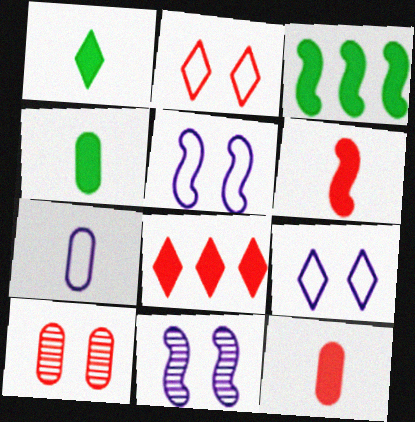[]